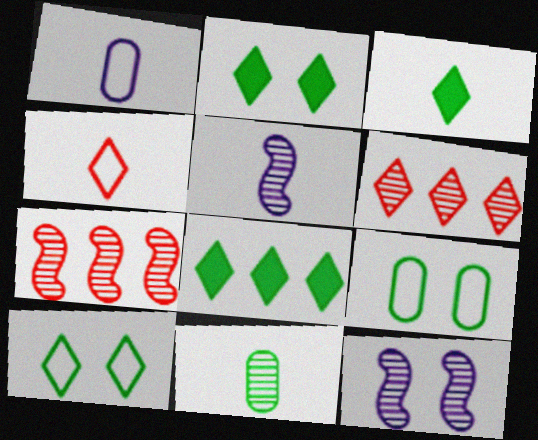[[1, 2, 7], 
[2, 3, 8], 
[6, 11, 12]]